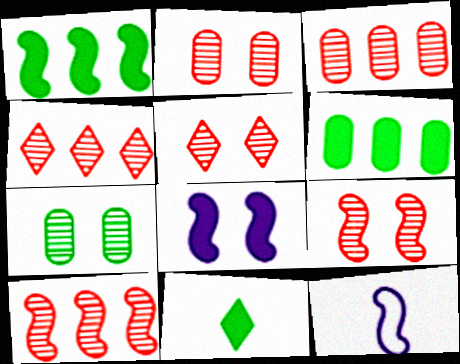[[1, 9, 12], 
[2, 5, 9], 
[3, 4, 10], 
[5, 6, 12]]